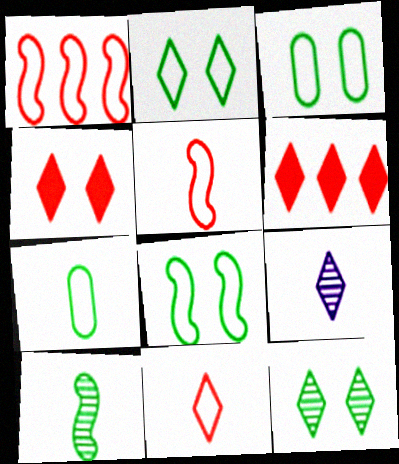[[2, 3, 8], 
[2, 6, 9]]